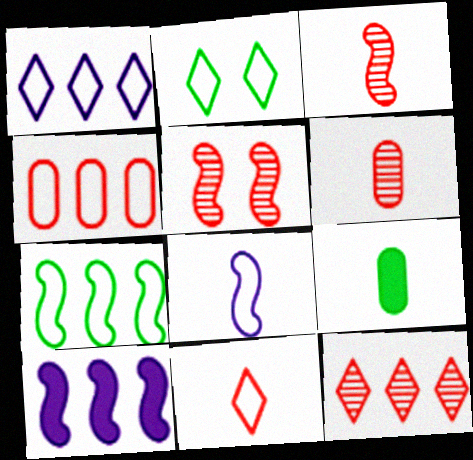[[1, 2, 11], 
[1, 4, 7], 
[1, 5, 9], 
[2, 4, 8], 
[2, 6, 10], 
[5, 6, 12]]